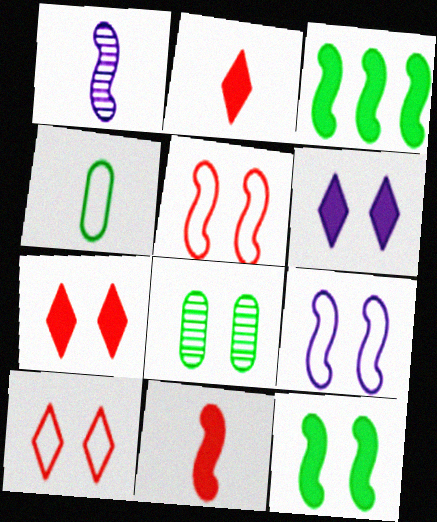[[1, 2, 4], 
[1, 3, 5], 
[5, 6, 8], 
[7, 8, 9]]